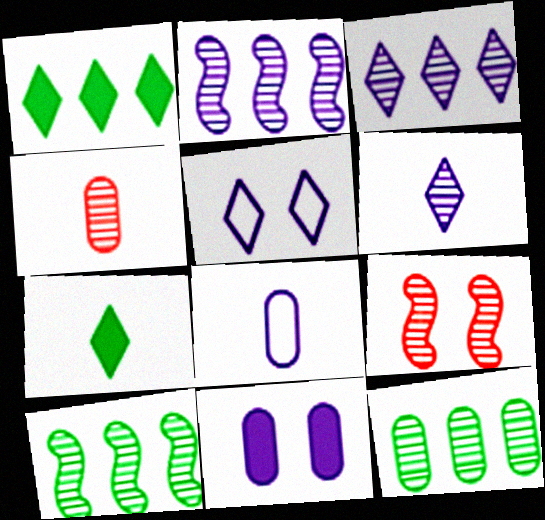[[1, 8, 9], 
[6, 9, 12]]